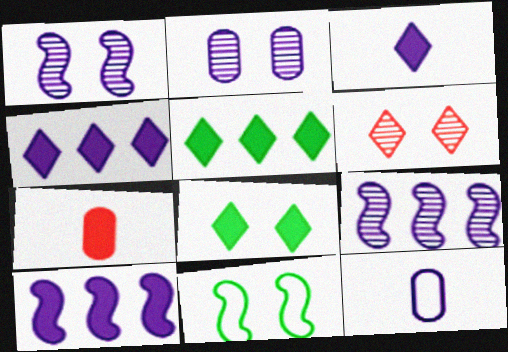[[1, 4, 12], 
[7, 8, 10]]